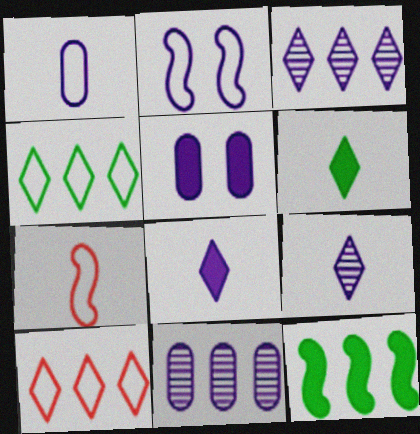[[1, 5, 11], 
[2, 8, 11], 
[10, 11, 12]]